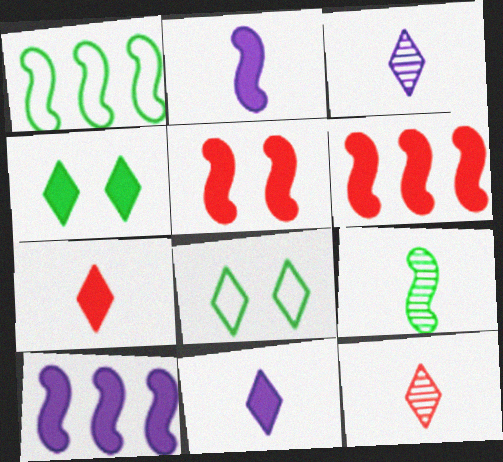[]